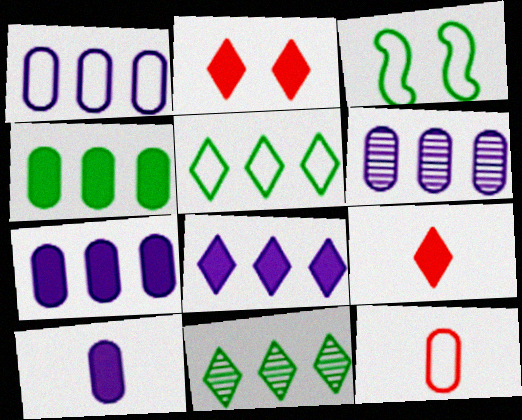[[1, 6, 7], 
[3, 6, 9]]